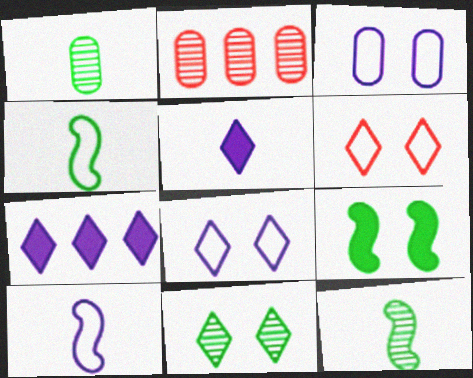[]